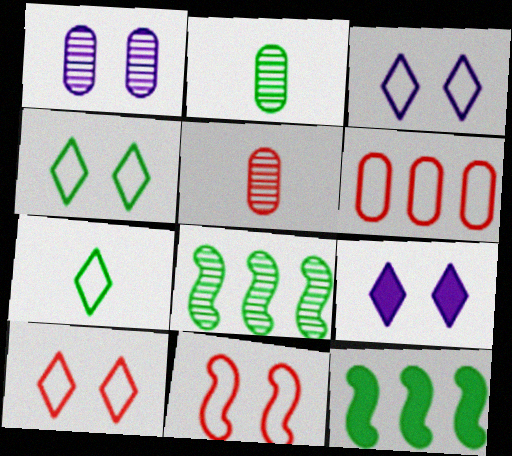[[2, 4, 12], 
[3, 4, 10], 
[3, 5, 12]]